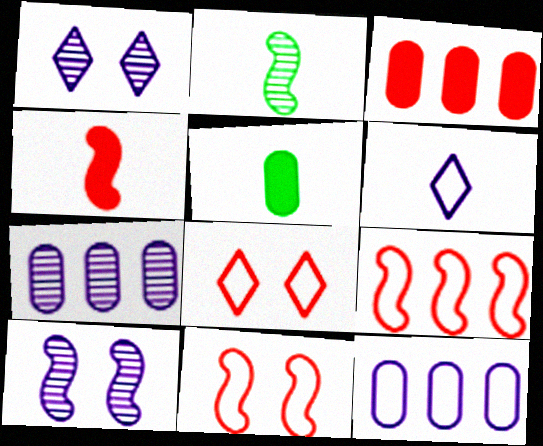[[1, 5, 9]]